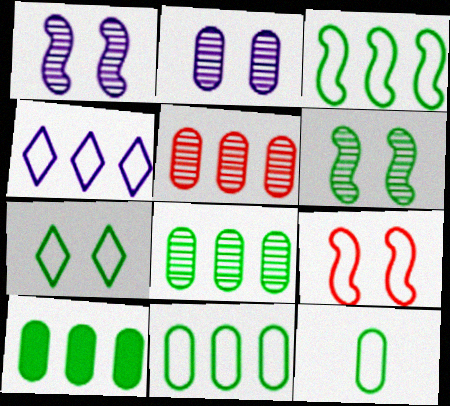[[3, 7, 12], 
[4, 9, 12], 
[8, 10, 11]]